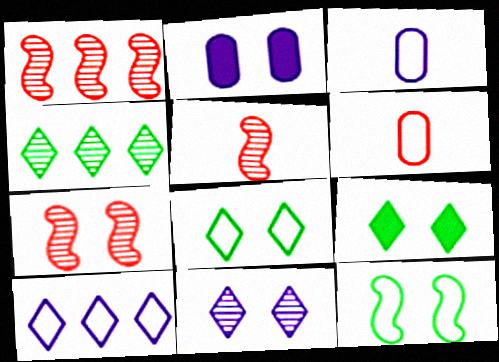[[1, 3, 9], 
[1, 5, 7], 
[2, 7, 8], 
[6, 10, 12]]